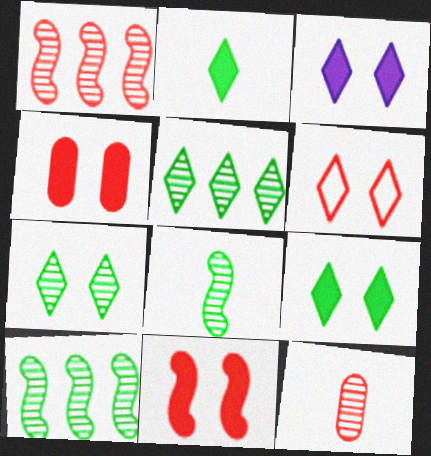[[3, 6, 7]]